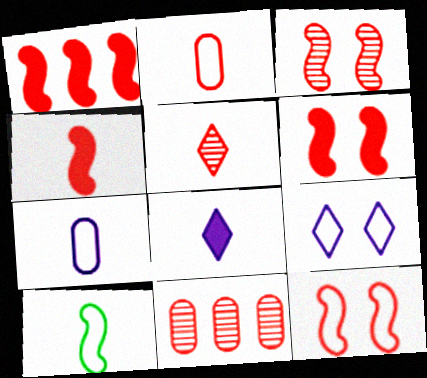[[1, 4, 6], 
[2, 4, 5], 
[3, 5, 11], 
[3, 6, 12]]